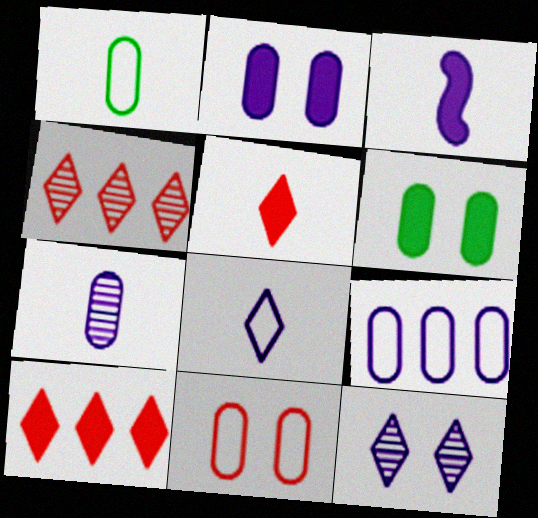[[1, 9, 11], 
[2, 7, 9], 
[3, 6, 10], 
[3, 7, 8], 
[3, 9, 12]]